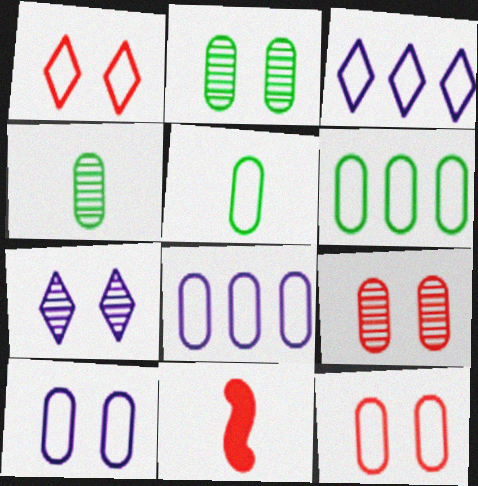[[2, 3, 11], 
[5, 8, 12], 
[6, 7, 11]]